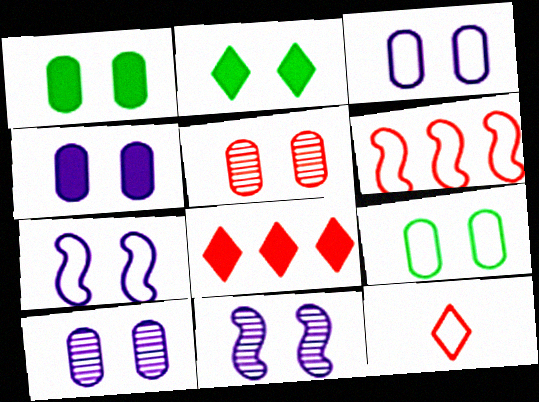[[1, 3, 5], 
[2, 5, 7], 
[3, 4, 10], 
[4, 5, 9]]